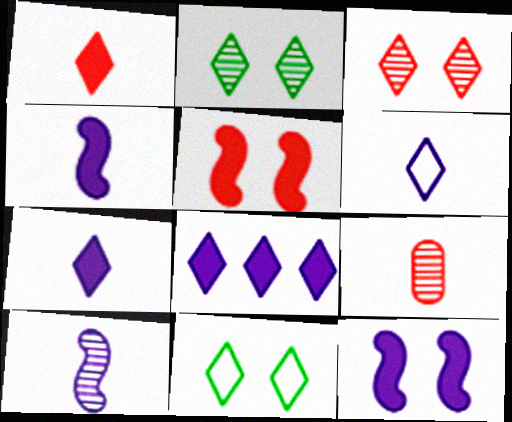[]